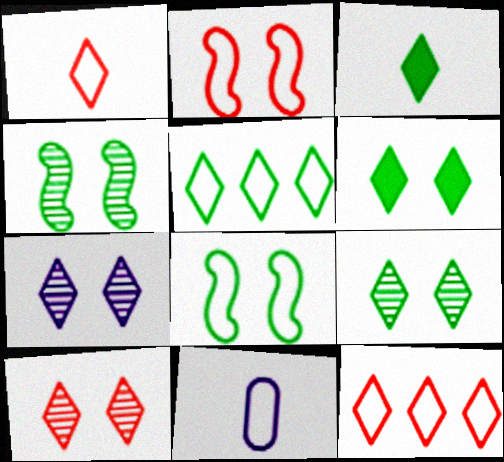[[2, 5, 11], 
[3, 5, 9], 
[3, 7, 12], 
[7, 9, 10], 
[8, 11, 12]]